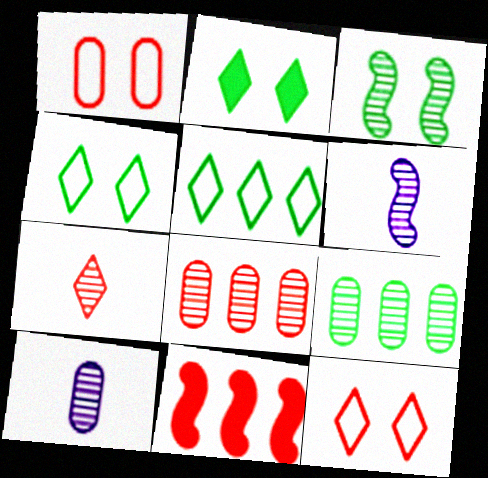[[1, 7, 11], 
[4, 10, 11]]